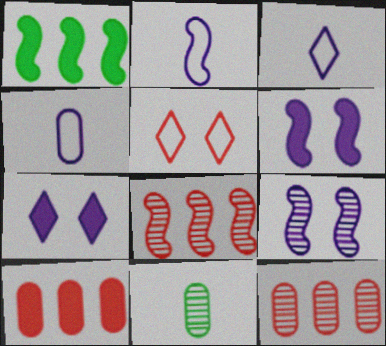[[2, 3, 4]]